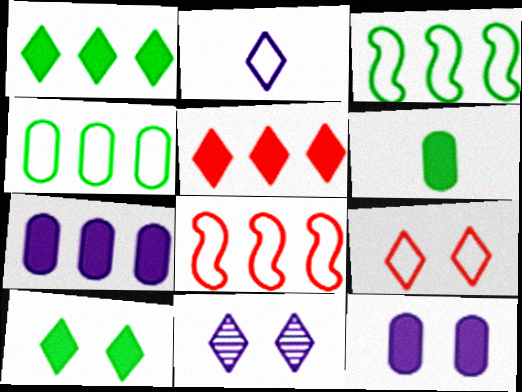[[6, 8, 11], 
[9, 10, 11]]